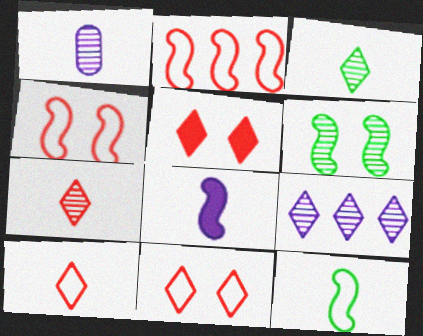[[2, 6, 8]]